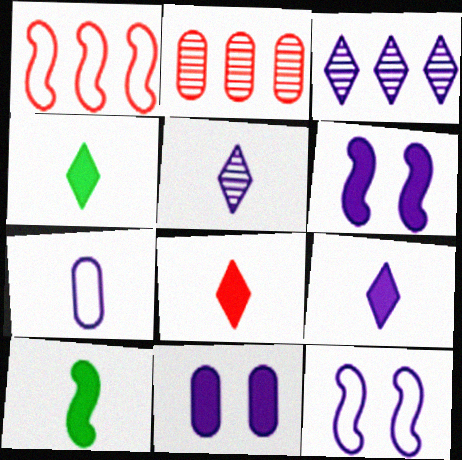[[2, 4, 12], 
[3, 6, 7], 
[4, 8, 9]]